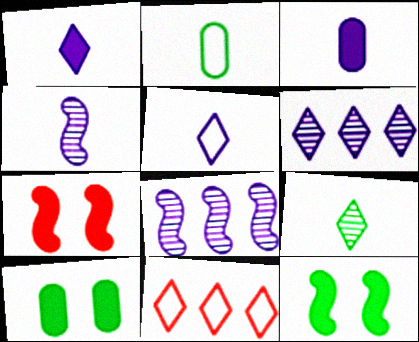[[2, 6, 7], 
[3, 4, 5], 
[4, 10, 11]]